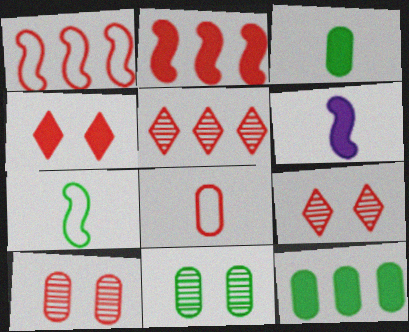[[2, 8, 9], 
[4, 6, 12]]